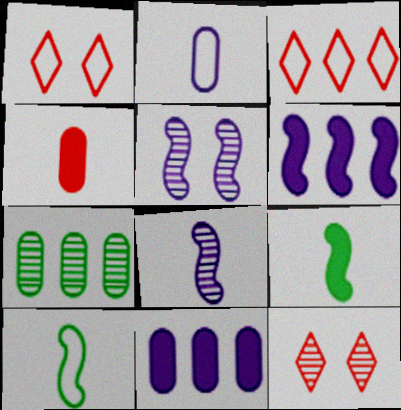[[3, 6, 7], 
[7, 8, 12], 
[10, 11, 12]]